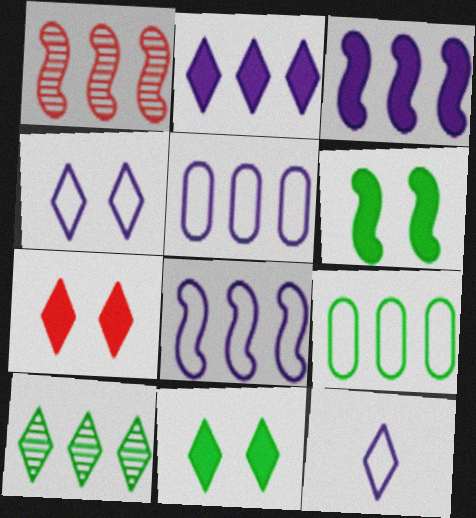[[1, 2, 9], 
[7, 10, 12]]